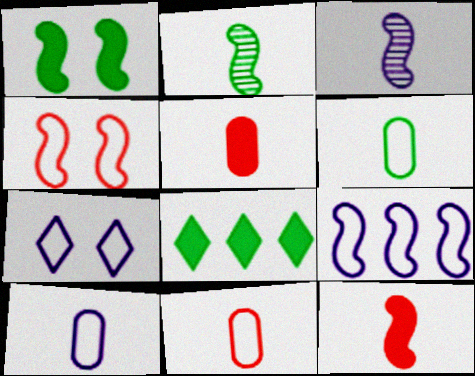[[6, 10, 11], 
[7, 9, 10]]